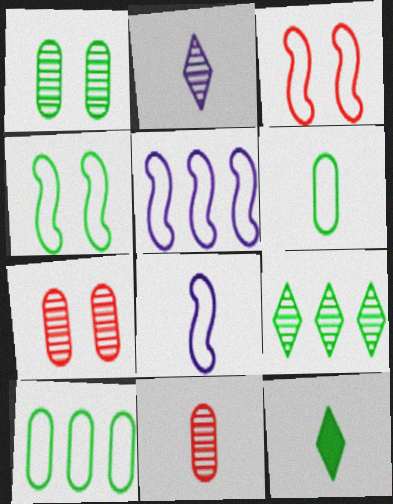[[5, 7, 12], 
[8, 11, 12]]